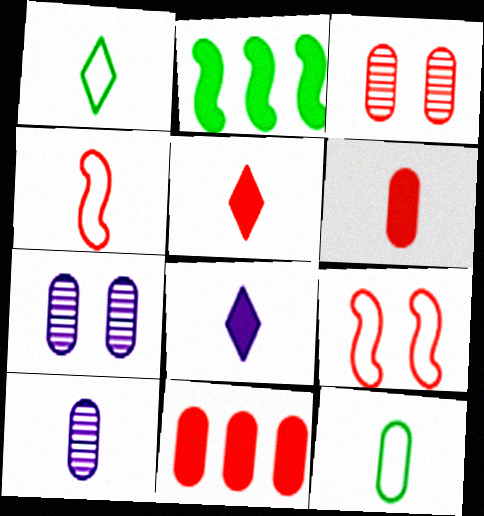[[6, 10, 12], 
[7, 11, 12]]